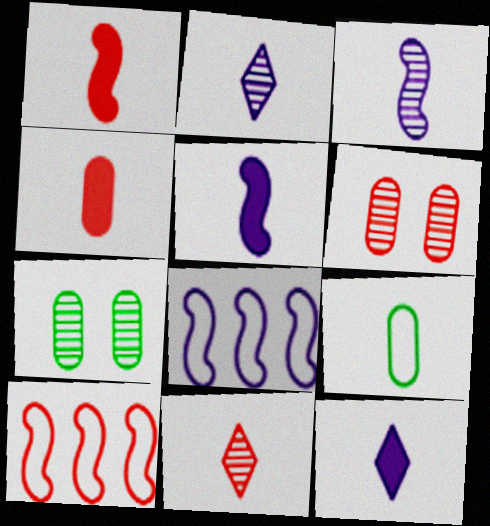[[1, 2, 9], 
[5, 9, 11], 
[7, 10, 12]]